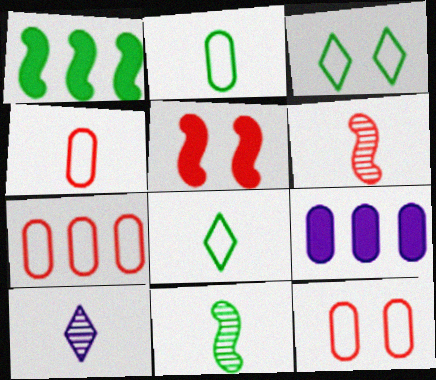[[1, 10, 12], 
[3, 6, 9], 
[4, 7, 12]]